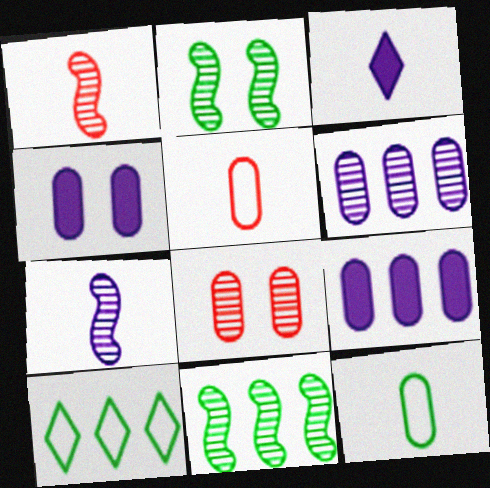[[1, 3, 12], 
[1, 4, 10], 
[8, 9, 12]]